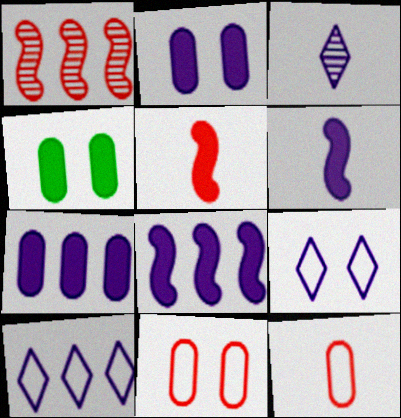[]